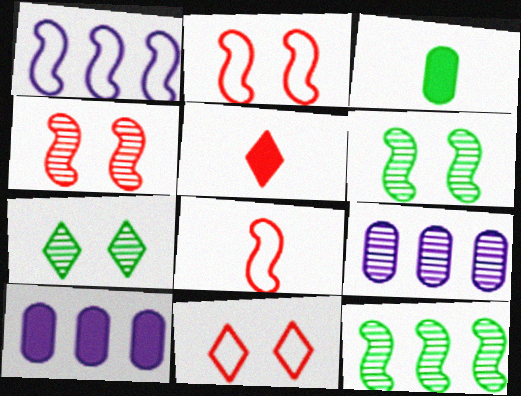[[7, 8, 10]]